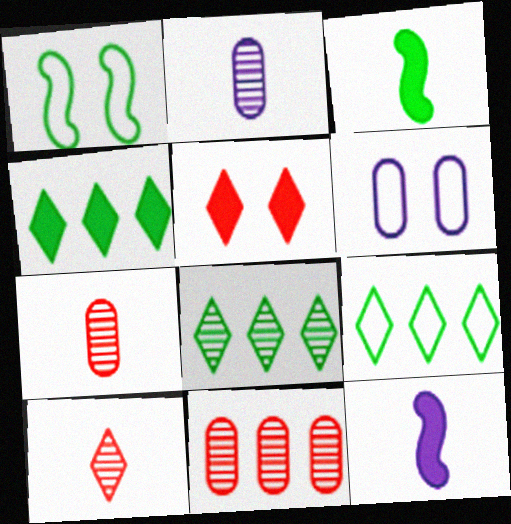[[4, 8, 9]]